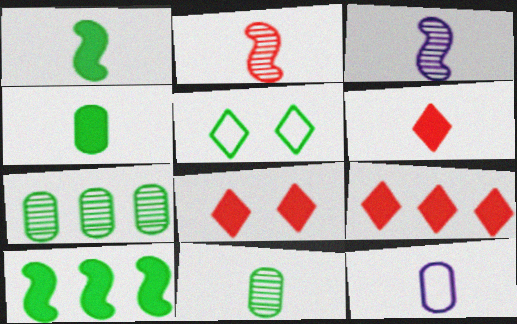[[1, 5, 7], 
[5, 10, 11], 
[6, 8, 9]]